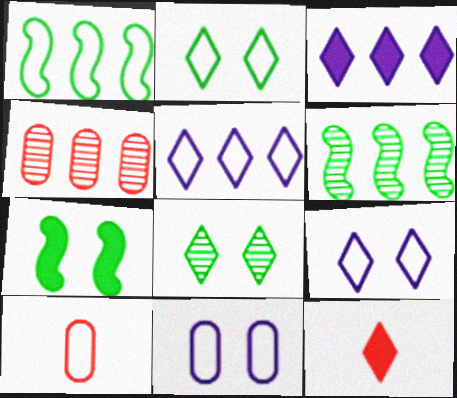[[1, 3, 4], 
[1, 9, 10], 
[5, 8, 12], 
[6, 11, 12]]